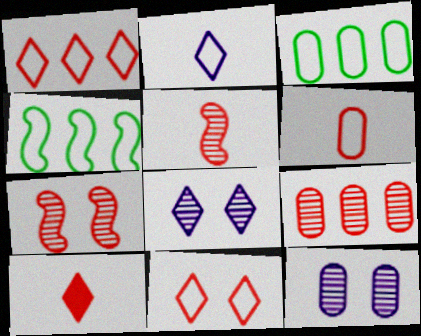[[4, 10, 12], 
[5, 6, 10]]